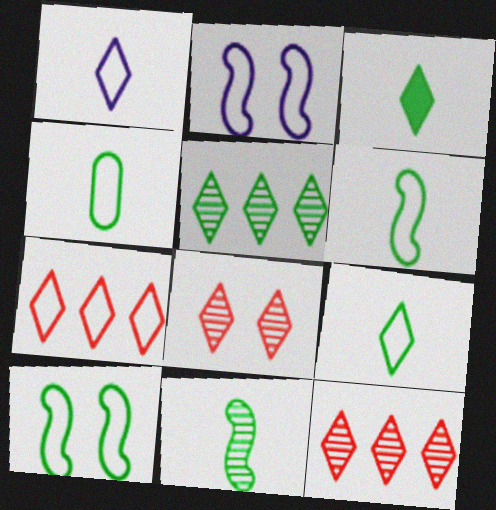[[2, 4, 7], 
[3, 4, 11], 
[4, 6, 9]]